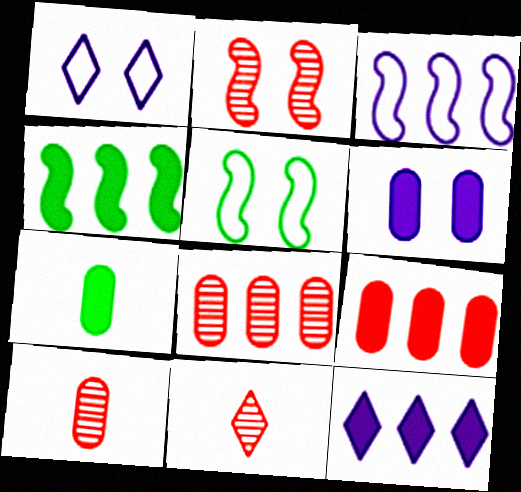[[1, 4, 10], 
[2, 8, 11], 
[4, 9, 12], 
[5, 10, 12], 
[6, 7, 9]]